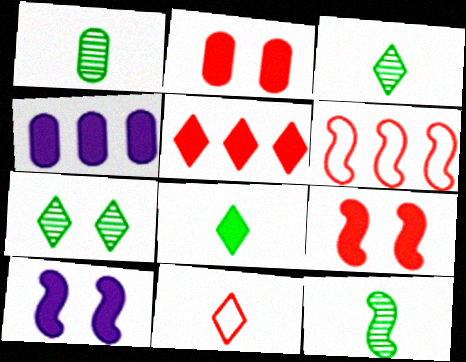[[1, 3, 12], 
[4, 8, 9], 
[6, 10, 12]]